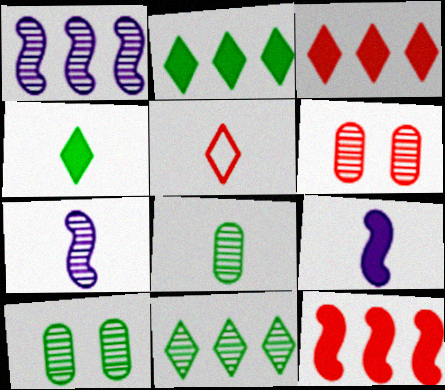[[5, 6, 12], 
[5, 8, 9], 
[6, 7, 11]]